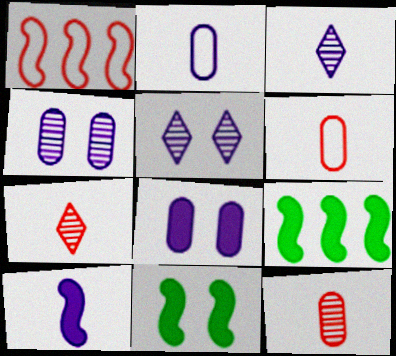[[2, 3, 10], 
[5, 6, 9]]